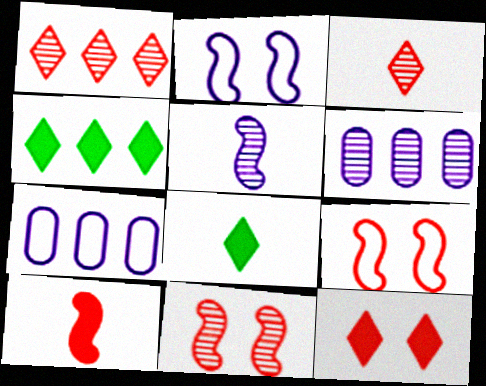[[6, 8, 9], 
[7, 8, 11]]